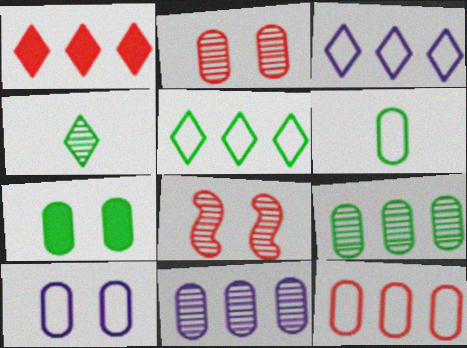[[2, 7, 10], 
[4, 8, 11], 
[6, 7, 9], 
[6, 10, 12]]